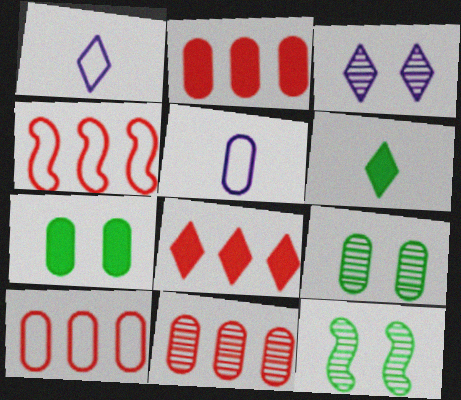[[1, 2, 12], 
[2, 5, 9], 
[2, 10, 11], 
[4, 8, 11], 
[5, 7, 11], 
[5, 8, 12]]